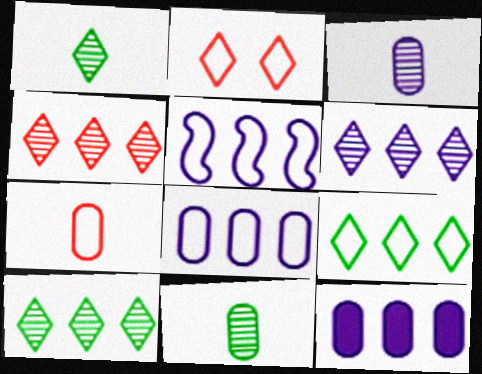[[4, 6, 10], 
[5, 6, 12]]